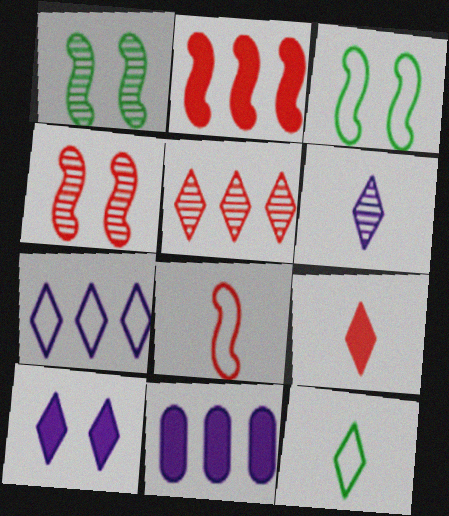[[2, 4, 8], 
[4, 11, 12], 
[5, 10, 12], 
[6, 7, 10], 
[6, 9, 12]]